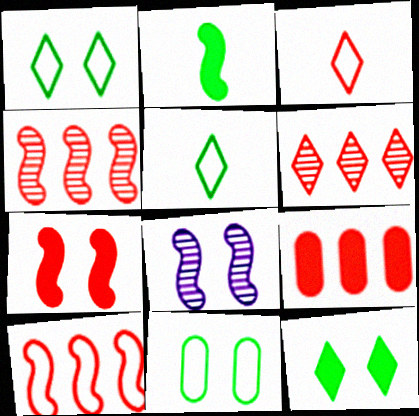[[2, 8, 10], 
[5, 8, 9], 
[6, 9, 10]]